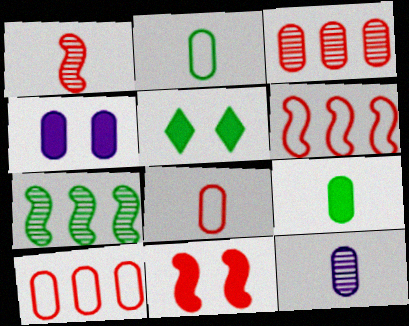[[1, 6, 11], 
[2, 3, 4], 
[2, 5, 7], 
[4, 5, 11], 
[5, 6, 12], 
[8, 9, 12]]